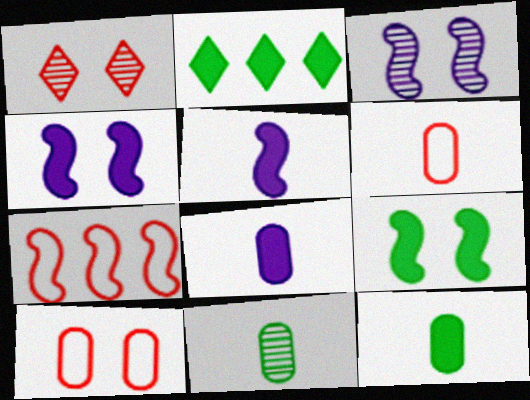[[2, 3, 6], 
[2, 9, 12], 
[6, 8, 11]]